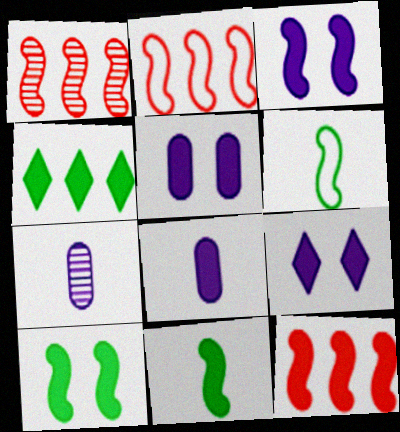[[1, 2, 12], 
[1, 3, 6], 
[3, 5, 9], 
[3, 11, 12]]